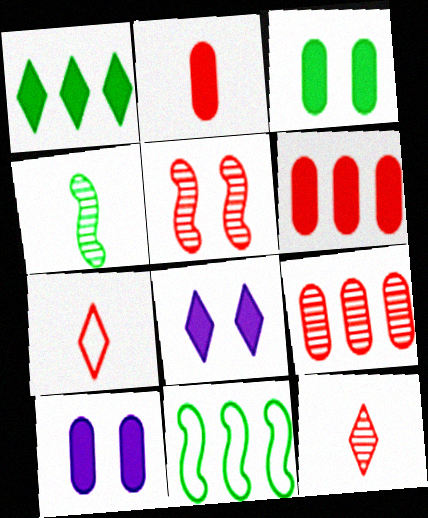[[5, 6, 7], 
[5, 9, 12], 
[10, 11, 12]]